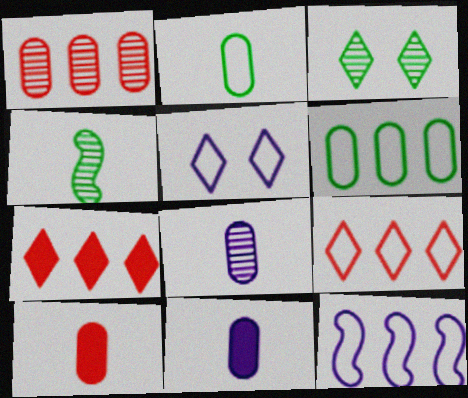[[2, 8, 10], 
[3, 10, 12], 
[6, 9, 12]]